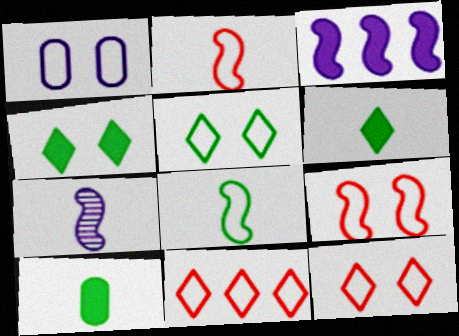[[1, 5, 9], 
[1, 8, 11]]